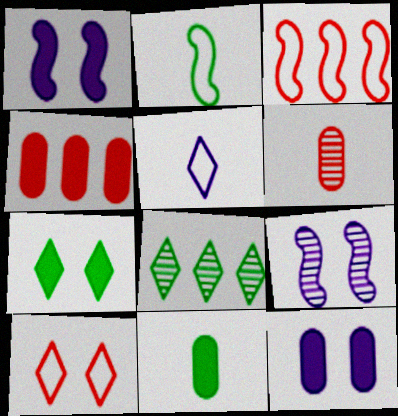[[4, 11, 12], 
[6, 8, 9]]